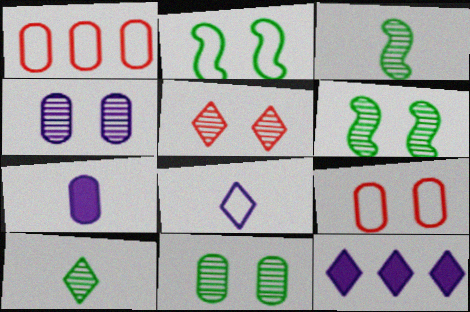[[1, 2, 8], 
[1, 7, 11], 
[3, 9, 12], 
[4, 5, 6]]